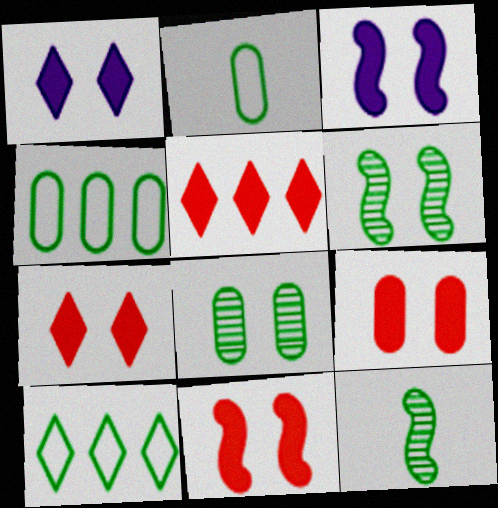[[7, 9, 11]]